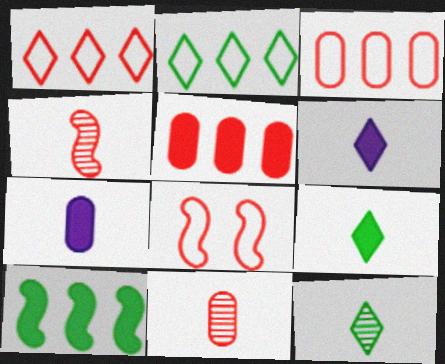[]